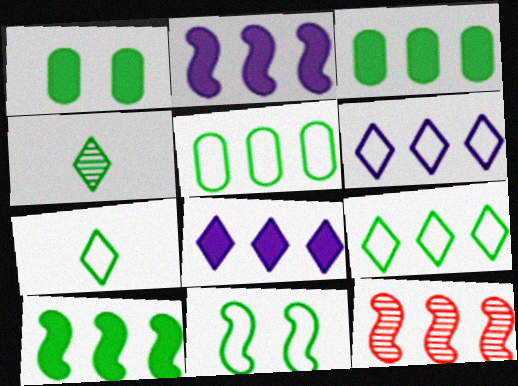[[3, 4, 11], 
[3, 6, 12], 
[5, 7, 11], 
[5, 8, 12]]